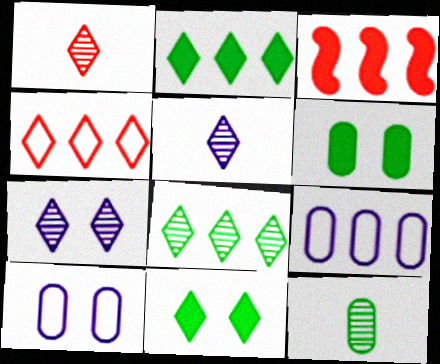[[1, 7, 8], 
[3, 8, 9], 
[4, 5, 11]]